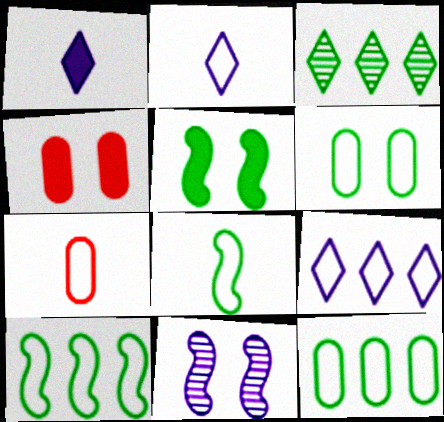[[2, 7, 8]]